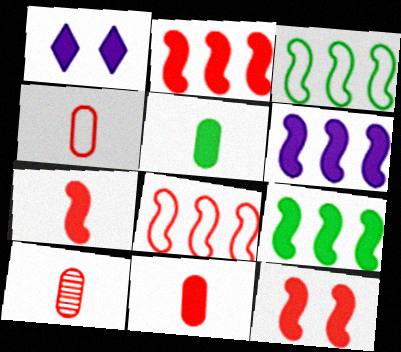[[1, 2, 5], 
[1, 3, 10], 
[1, 9, 11], 
[2, 6, 9], 
[2, 7, 12], 
[4, 10, 11]]